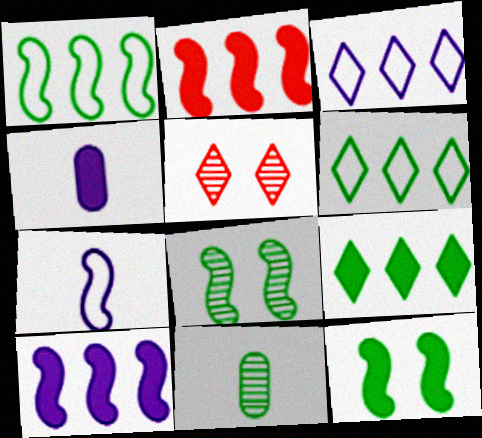[[1, 4, 5], 
[2, 7, 8], 
[6, 11, 12]]